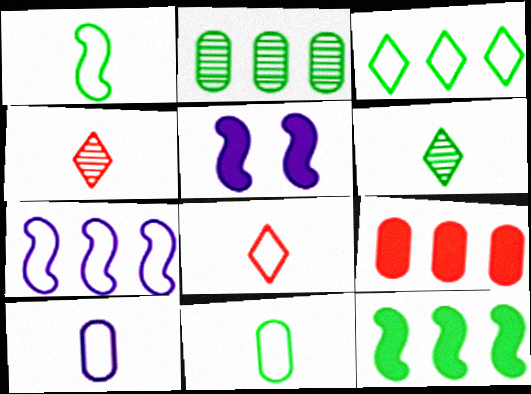[[1, 8, 10], 
[2, 3, 12], 
[2, 5, 8]]